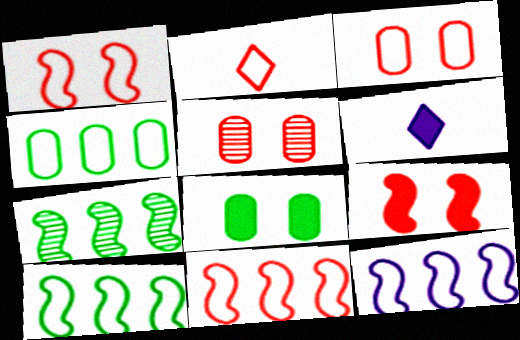[[2, 3, 11], 
[3, 6, 7], 
[5, 6, 10], 
[10, 11, 12]]